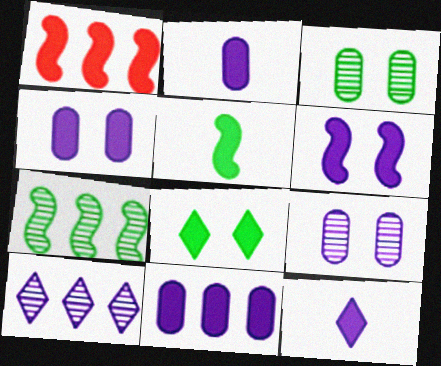[[1, 2, 8], 
[1, 5, 6], 
[2, 4, 11], 
[6, 11, 12]]